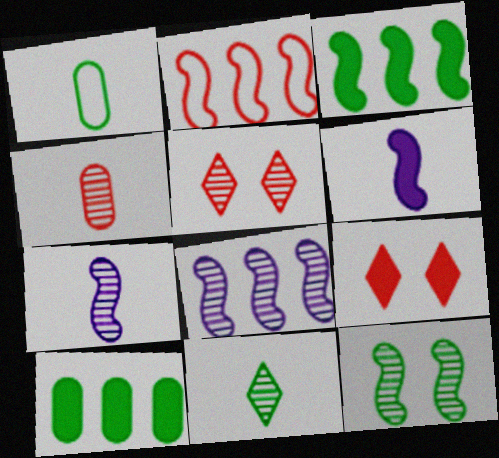[[1, 8, 9], 
[2, 3, 8], 
[2, 4, 9], 
[2, 6, 12], 
[4, 7, 11], 
[6, 9, 10]]